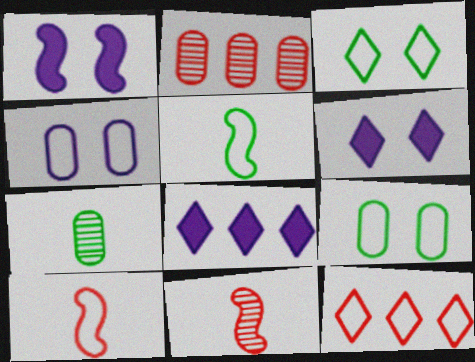[[1, 7, 12], 
[2, 5, 6], 
[4, 5, 12], 
[8, 9, 11]]